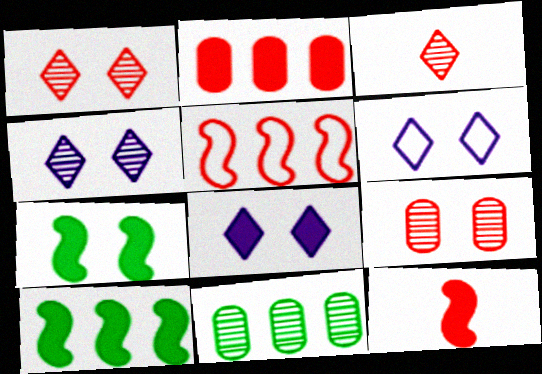[[4, 6, 8], 
[6, 7, 9], 
[6, 11, 12]]